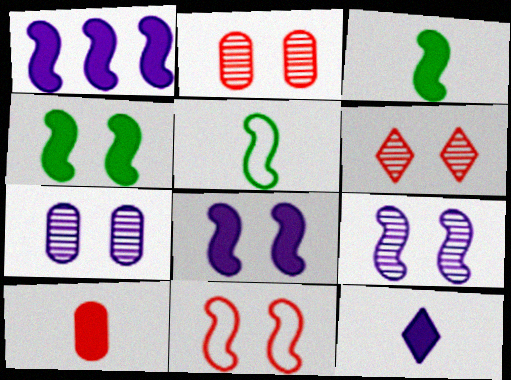[[3, 10, 12], 
[4, 9, 11]]